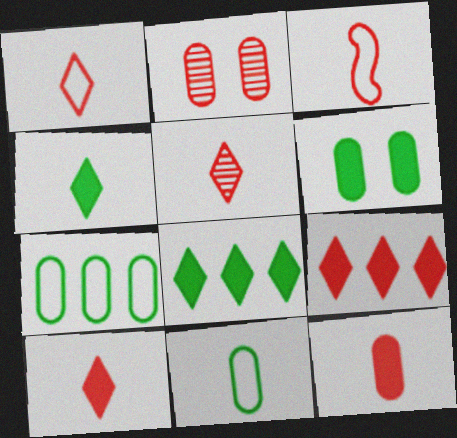[[1, 5, 10], 
[2, 3, 9], 
[3, 5, 12]]